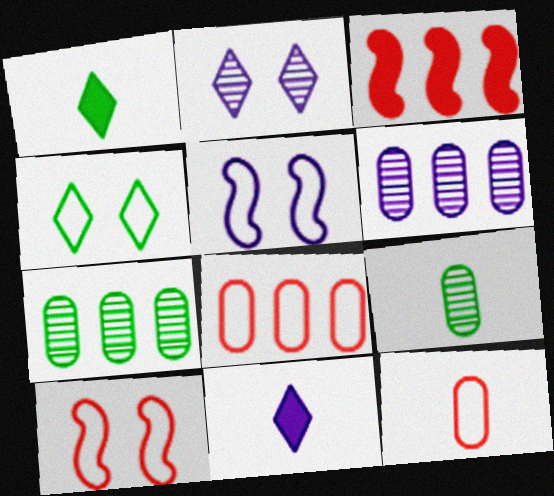[[1, 6, 10], 
[5, 6, 11], 
[7, 10, 11]]